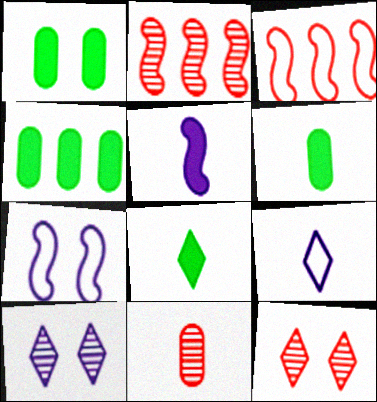[[1, 2, 9], 
[1, 4, 6], 
[1, 7, 12], 
[2, 11, 12], 
[3, 6, 10]]